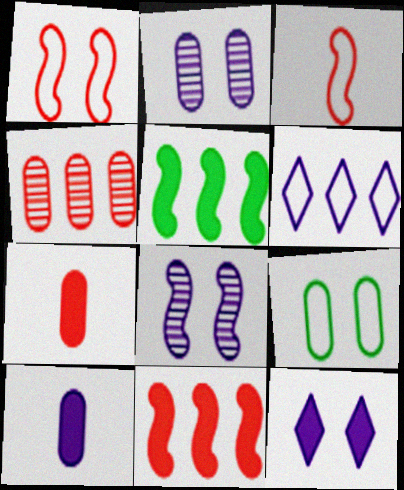[[3, 5, 8], 
[3, 6, 9], 
[4, 5, 6], 
[4, 9, 10], 
[5, 7, 12], 
[6, 8, 10]]